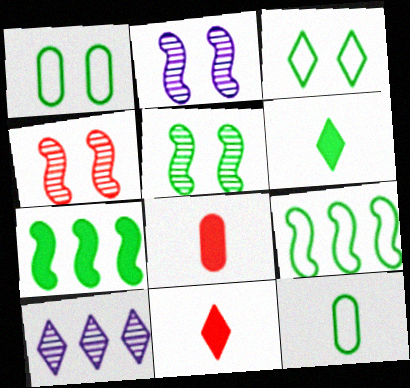[[2, 4, 5], 
[3, 9, 12], 
[3, 10, 11]]